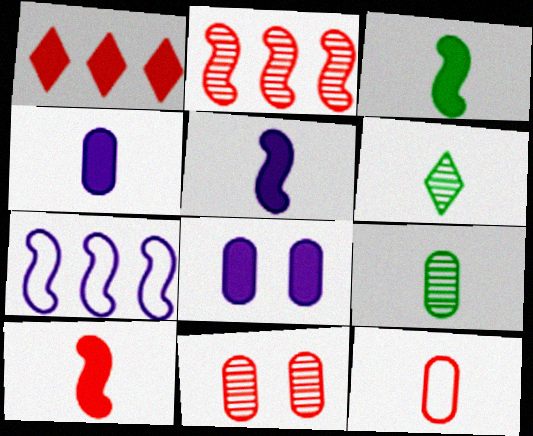[[1, 3, 8], 
[3, 5, 10], 
[4, 9, 12], 
[5, 6, 12]]